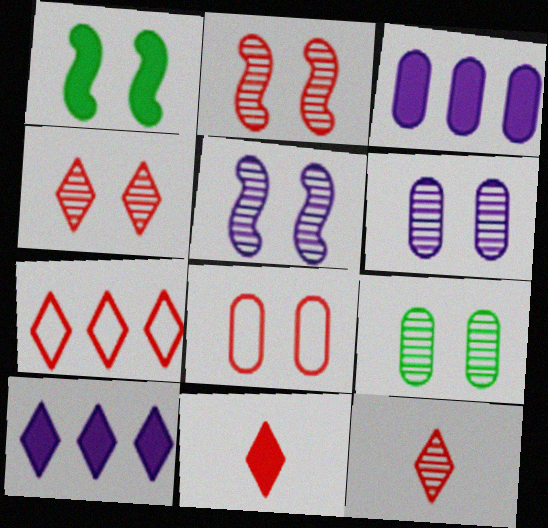[[1, 3, 11], 
[4, 5, 9], 
[4, 7, 11]]